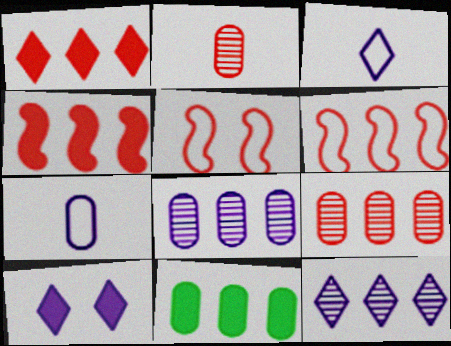[[1, 2, 5], 
[1, 6, 9], 
[3, 10, 12], 
[6, 11, 12]]